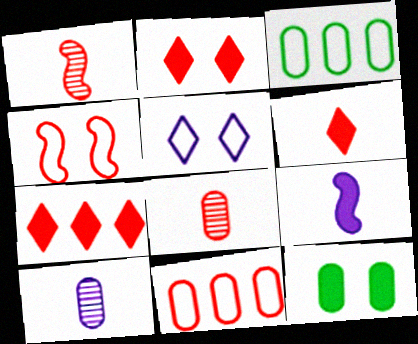[[1, 2, 11], 
[2, 6, 7], 
[4, 7, 8], 
[7, 9, 12], 
[10, 11, 12]]